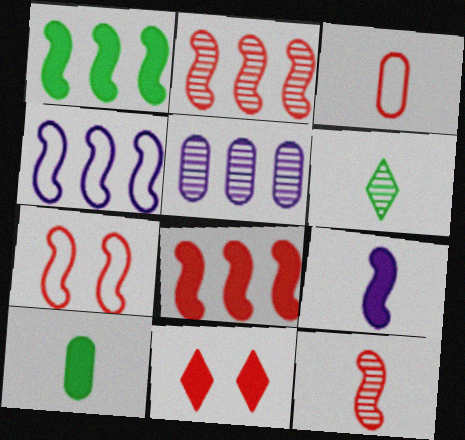[[1, 2, 4], 
[2, 3, 11], 
[3, 6, 9], 
[7, 8, 12]]